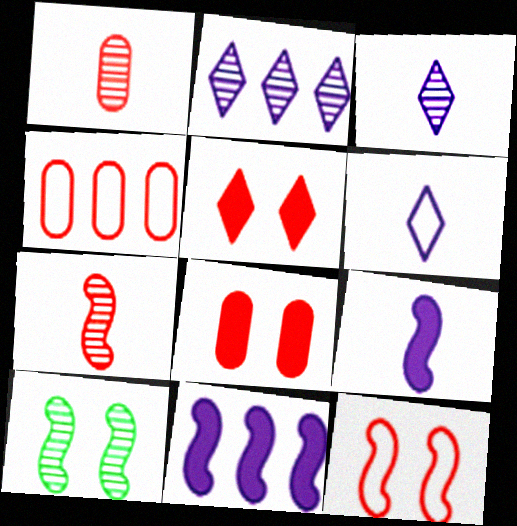[[1, 2, 10], 
[1, 4, 8], 
[4, 5, 7]]